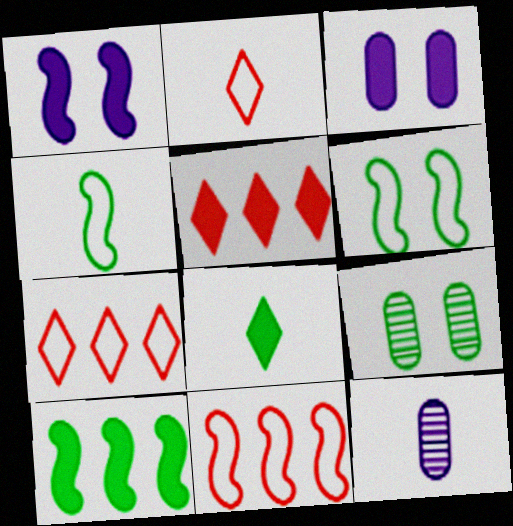[[5, 6, 12]]